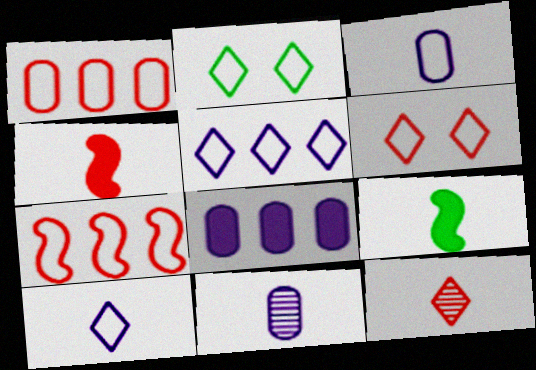[[2, 3, 7], 
[3, 9, 12]]